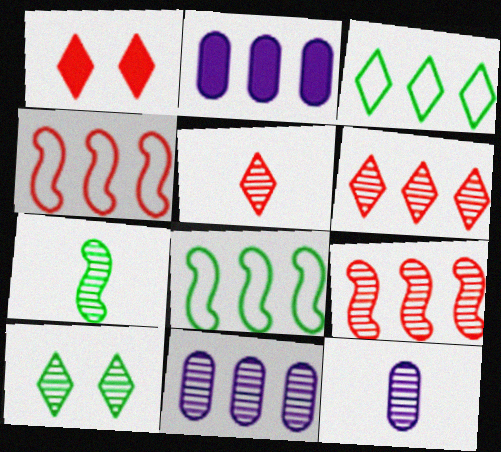[[1, 8, 12], 
[2, 3, 9], 
[2, 6, 8], 
[5, 7, 12], 
[9, 10, 12]]